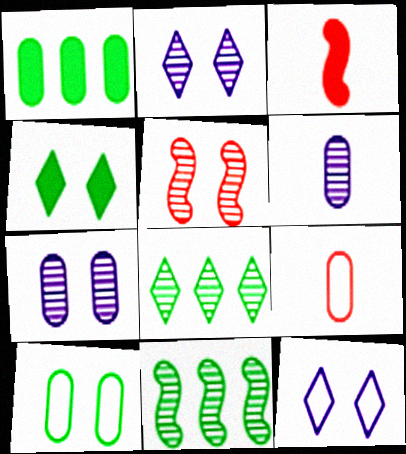[[1, 7, 9], 
[5, 6, 8]]